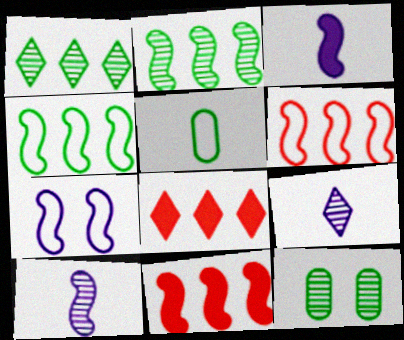[]